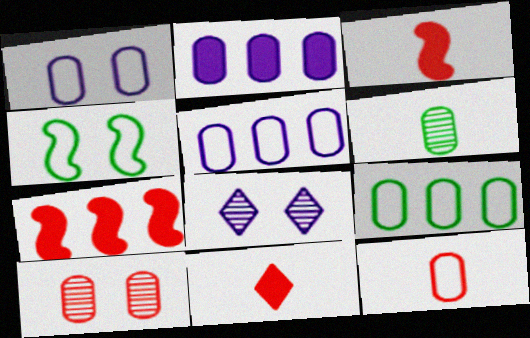[[1, 9, 12], 
[3, 8, 9]]